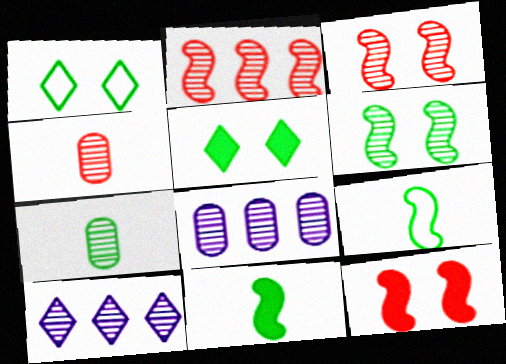[[3, 7, 10], 
[4, 6, 10]]